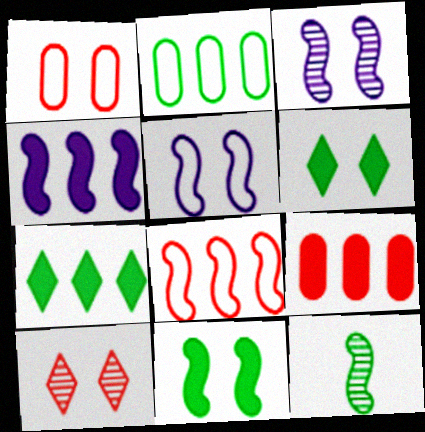[[1, 3, 6], 
[2, 6, 12], 
[4, 7, 9]]